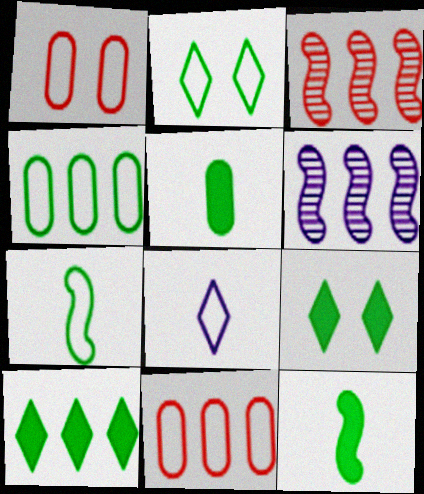[[2, 4, 7], 
[6, 10, 11]]